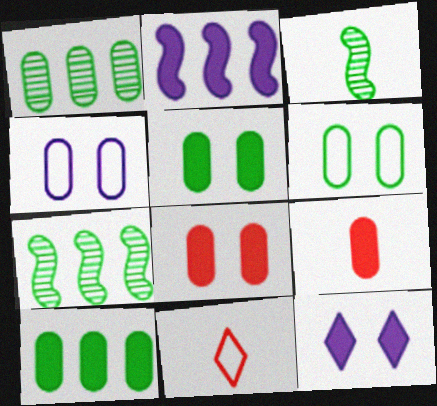[[1, 4, 9]]